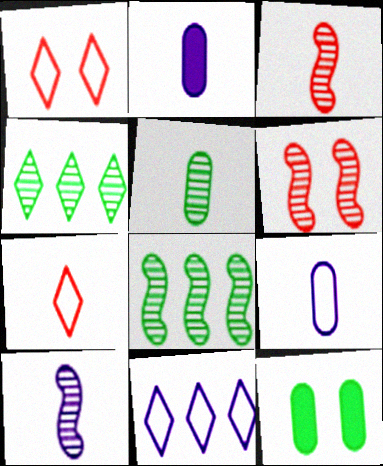[[1, 2, 8], 
[3, 11, 12], 
[6, 8, 10]]